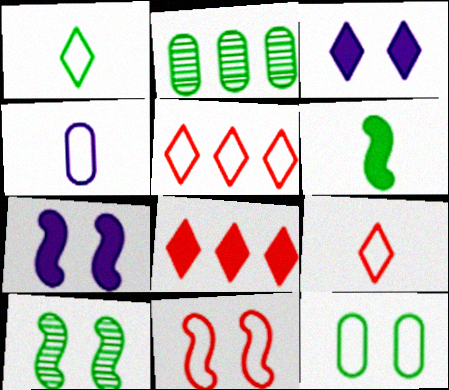[[2, 7, 9], 
[4, 8, 10], 
[7, 10, 11]]